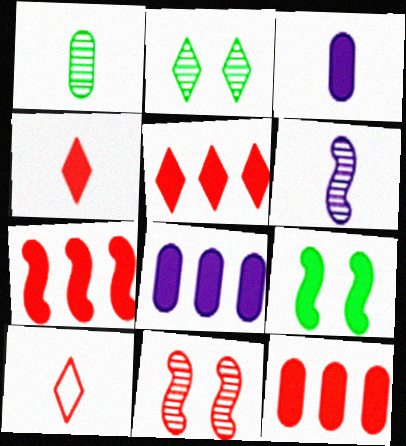[[3, 5, 9], 
[4, 8, 9], 
[5, 7, 12], 
[10, 11, 12]]